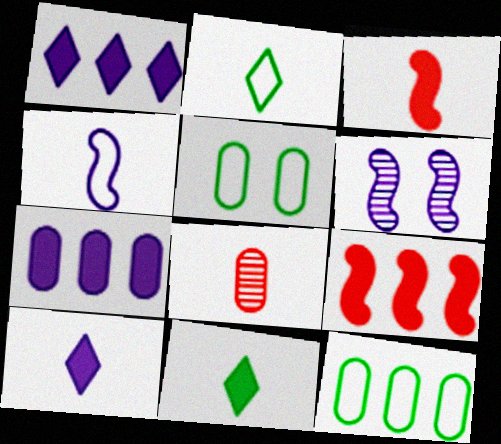[[4, 8, 11], 
[5, 7, 8]]